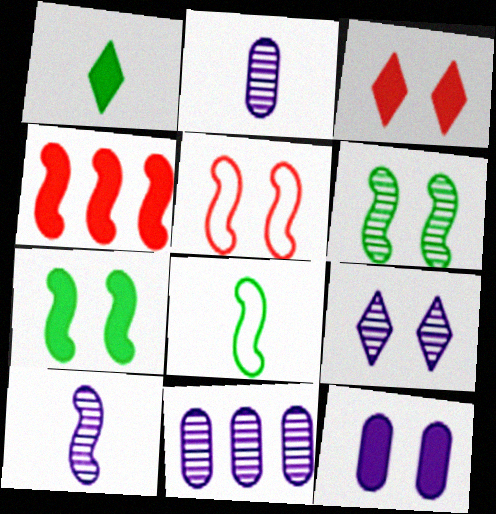[[1, 4, 12], 
[1, 5, 11], 
[3, 7, 12], 
[3, 8, 11], 
[9, 10, 11]]